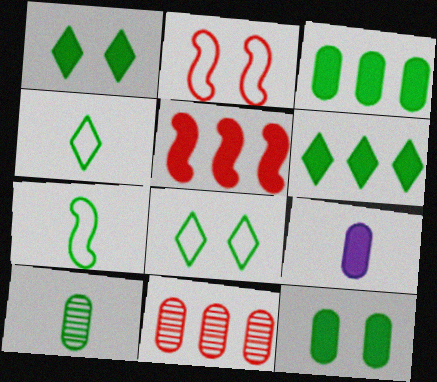[[1, 5, 9]]